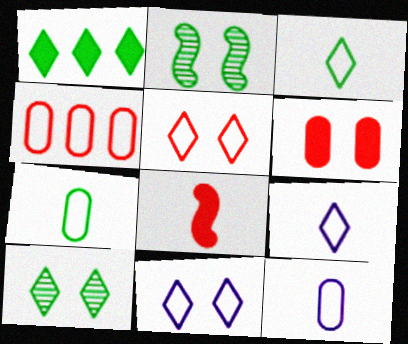[[1, 2, 7], 
[1, 3, 10], 
[2, 6, 11]]